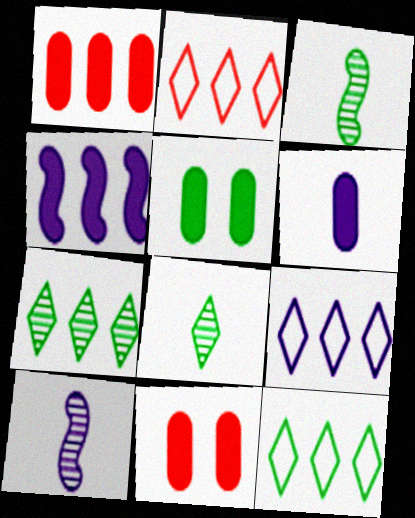[[1, 5, 6], 
[2, 5, 10], 
[2, 9, 12], 
[3, 5, 12], 
[3, 9, 11], 
[10, 11, 12]]